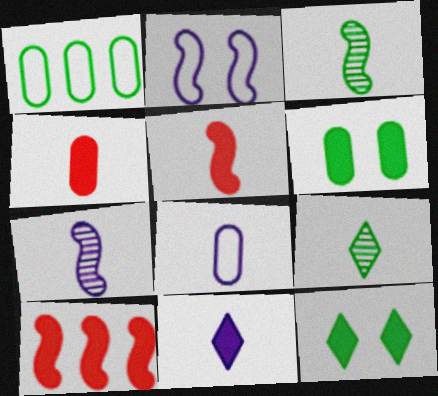[[1, 3, 12], 
[2, 3, 10], 
[5, 8, 9], 
[6, 10, 11], 
[7, 8, 11]]